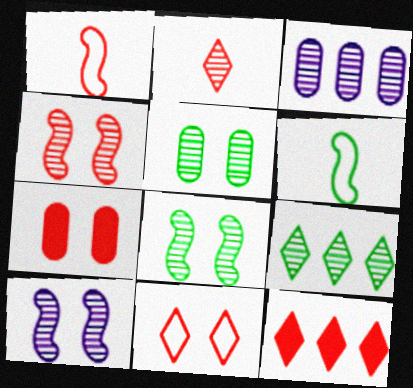[[2, 3, 8], 
[2, 11, 12], 
[4, 7, 11], 
[4, 8, 10]]